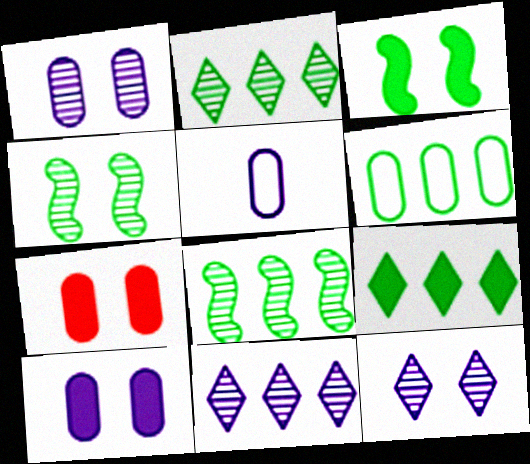[[6, 8, 9]]